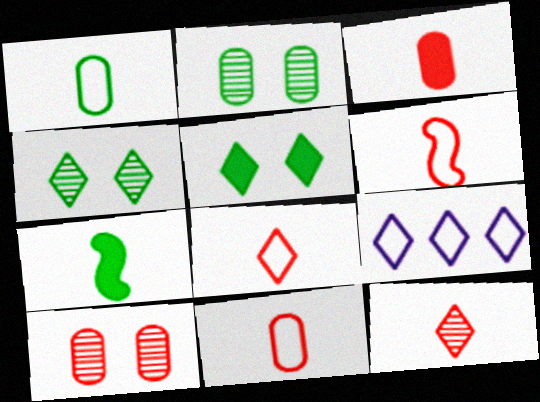[[3, 6, 12], 
[5, 9, 12], 
[6, 8, 11], 
[7, 9, 10]]